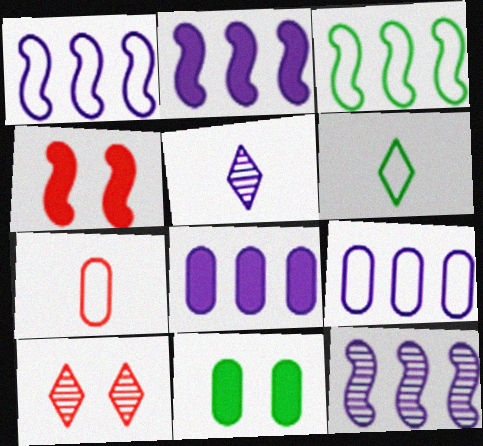[[1, 2, 12]]